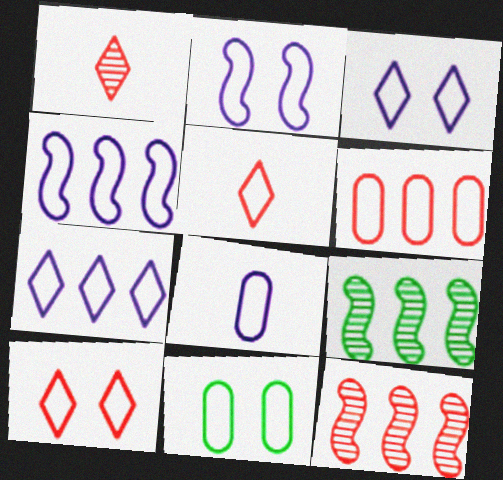[[2, 7, 8], 
[2, 10, 11], 
[3, 4, 8], 
[4, 5, 11], 
[6, 8, 11]]